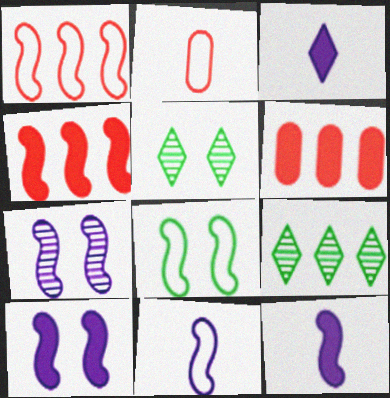[[1, 8, 11], 
[2, 9, 10], 
[5, 6, 11]]